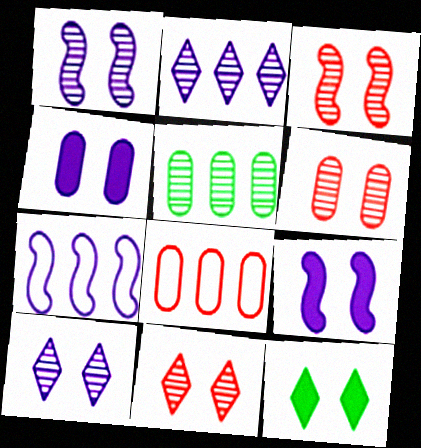[[3, 6, 11]]